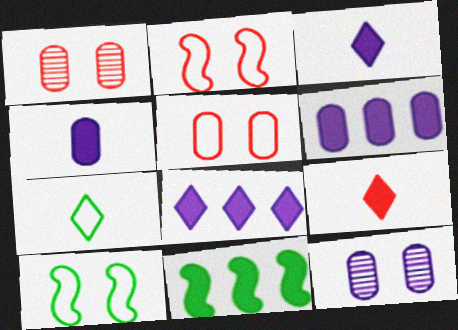[]